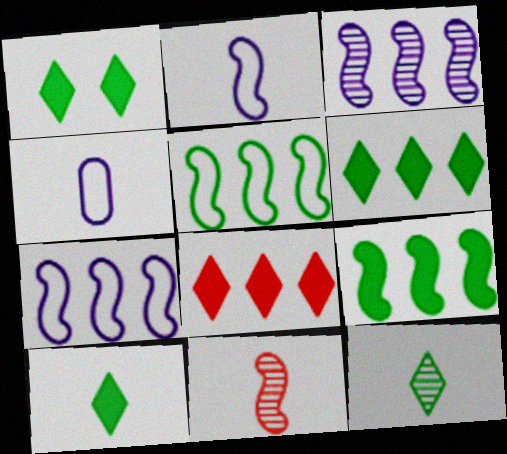[[1, 6, 10], 
[4, 10, 11]]